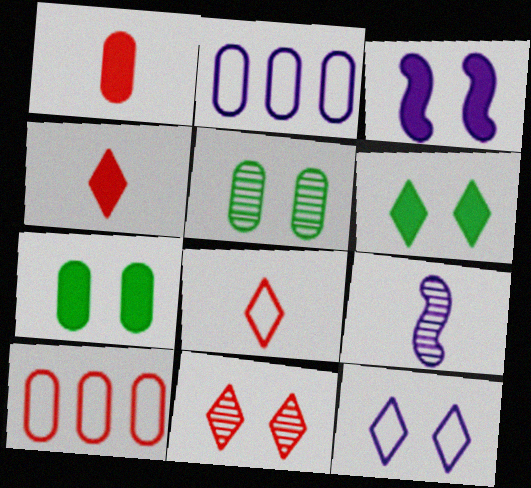[[1, 2, 5], 
[6, 9, 10], 
[6, 11, 12]]